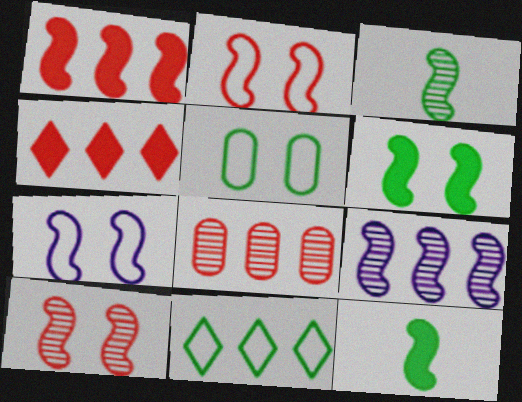[[1, 3, 7], 
[2, 9, 12], 
[3, 9, 10], 
[6, 7, 10]]